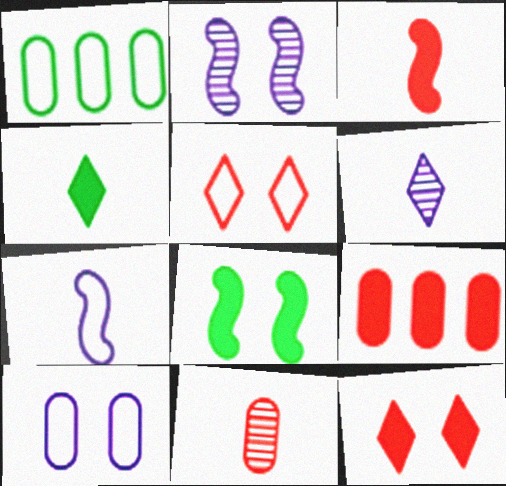[[1, 5, 7], 
[3, 9, 12], 
[4, 7, 11]]